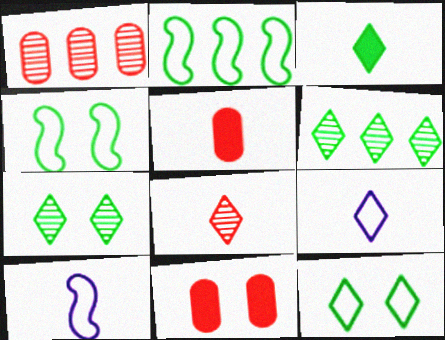[[3, 6, 12], 
[3, 8, 9], 
[6, 10, 11]]